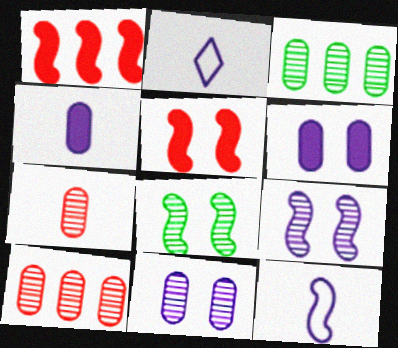[[1, 8, 12], 
[2, 3, 5], 
[3, 7, 11]]